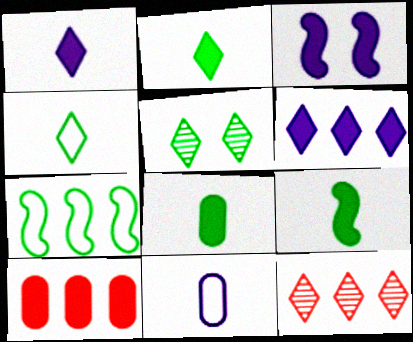[[2, 3, 10], 
[2, 8, 9], 
[5, 7, 8]]